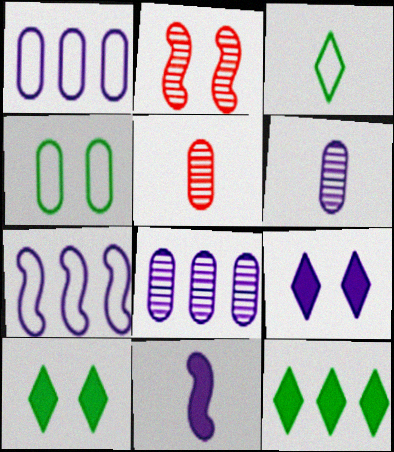[[2, 4, 9], 
[3, 5, 11], 
[5, 7, 10], 
[6, 7, 9]]